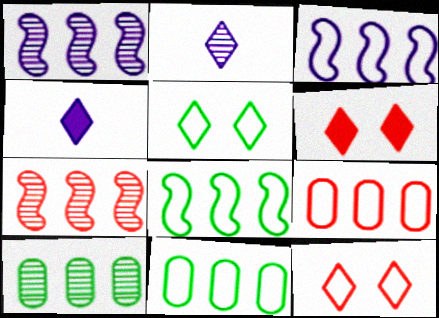[]